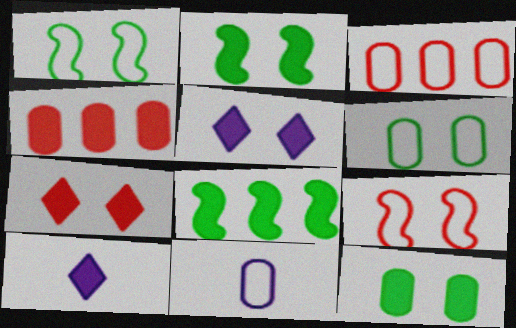[[2, 4, 10], 
[3, 6, 11]]